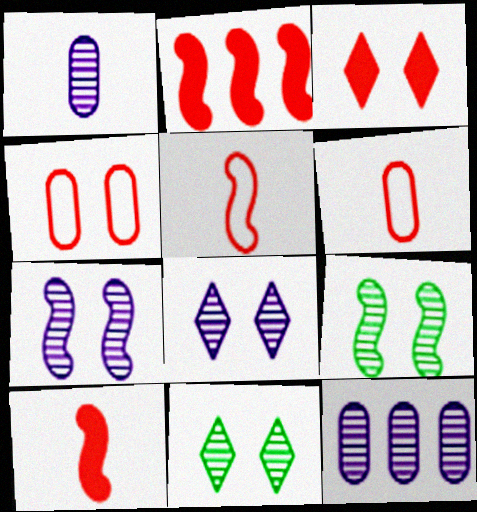[]